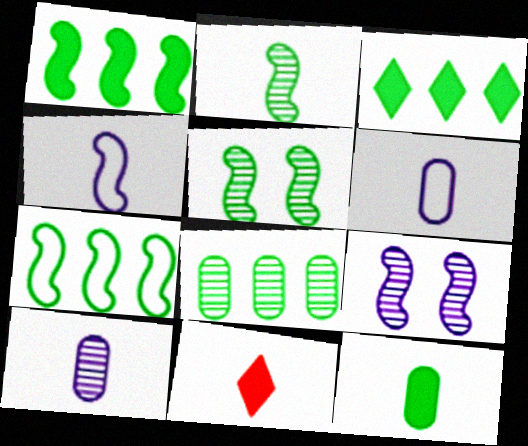[[2, 6, 11], 
[3, 7, 8]]